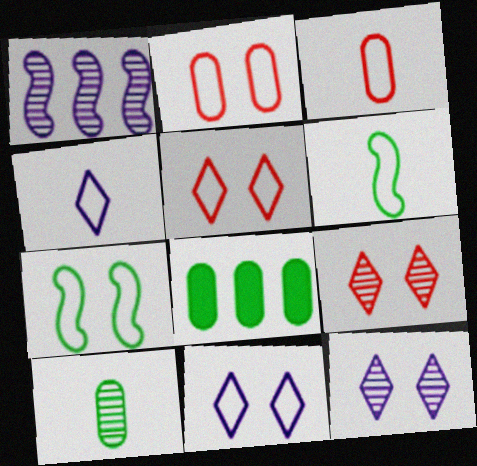[[1, 9, 10], 
[2, 7, 11], 
[3, 4, 6]]